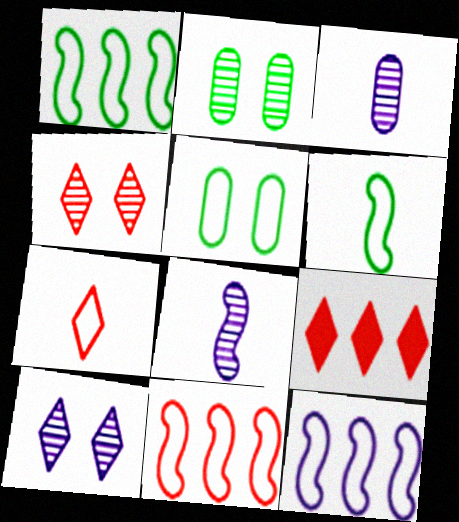[[1, 11, 12], 
[4, 7, 9], 
[5, 7, 12], 
[5, 8, 9]]